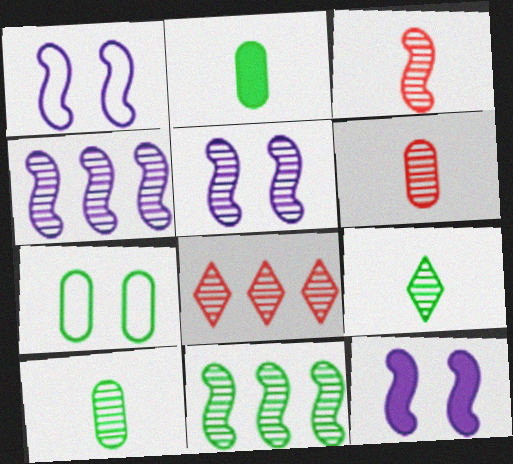[[1, 2, 8], 
[1, 5, 12], 
[3, 5, 11], 
[5, 8, 10]]